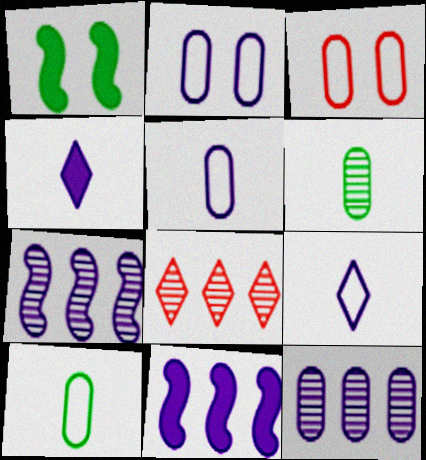[[1, 5, 8], 
[2, 4, 7]]